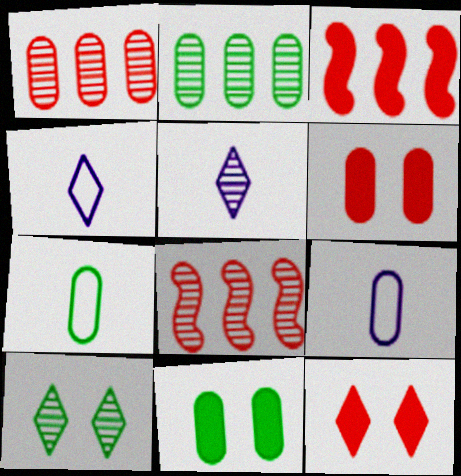[[1, 9, 11], 
[2, 6, 9], 
[2, 7, 11], 
[3, 9, 10], 
[4, 8, 11]]